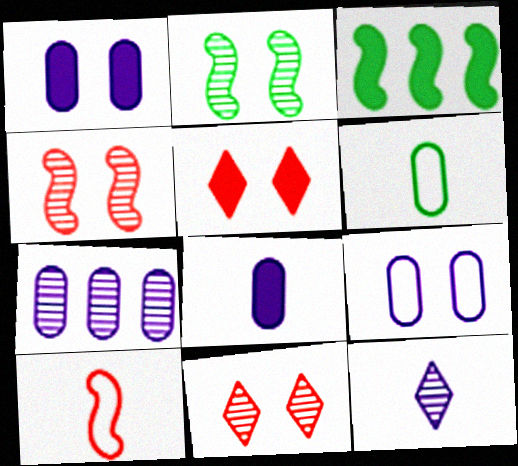[[2, 5, 9], 
[3, 5, 8], 
[7, 8, 9]]